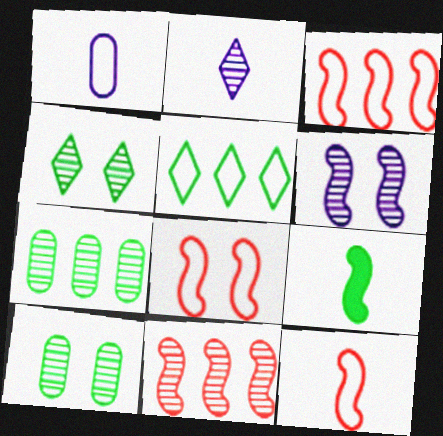[[1, 5, 8], 
[2, 10, 11], 
[3, 6, 9], 
[3, 8, 12], 
[5, 9, 10]]